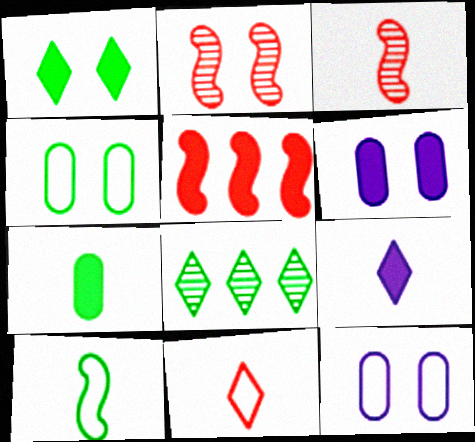[[1, 2, 12]]